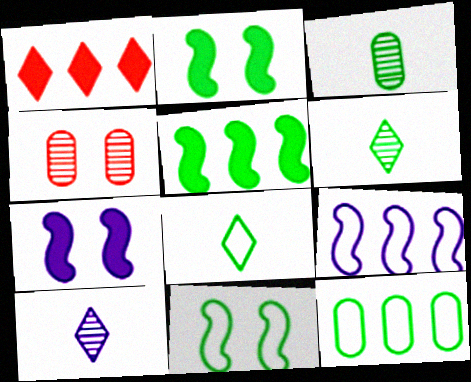[[2, 6, 12], 
[8, 11, 12]]